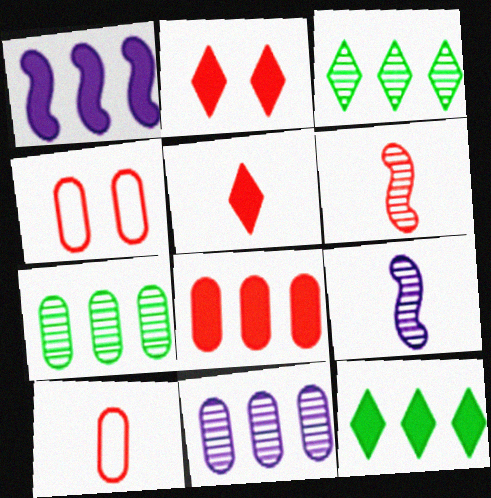[[1, 8, 12], 
[4, 9, 12], 
[5, 6, 10]]